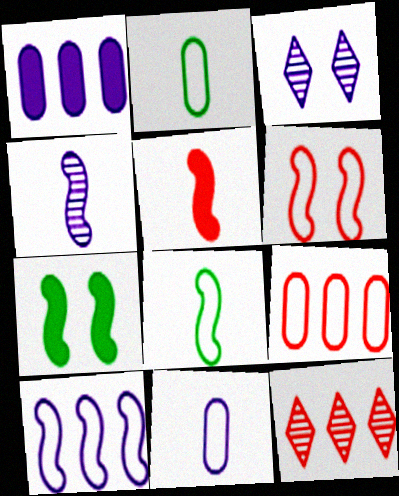[[4, 5, 8], 
[6, 8, 10], 
[7, 11, 12]]